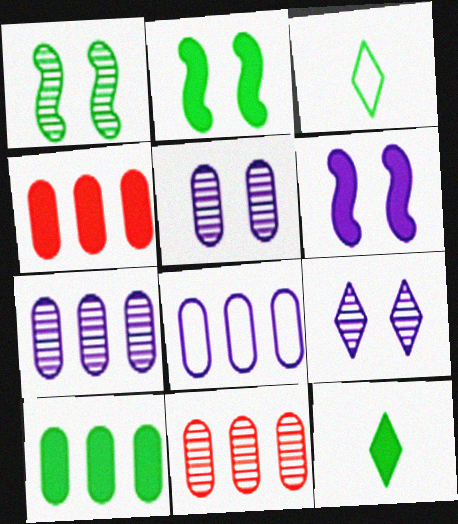[[1, 3, 10], 
[2, 10, 12], 
[3, 6, 11], 
[4, 6, 12], 
[8, 10, 11]]